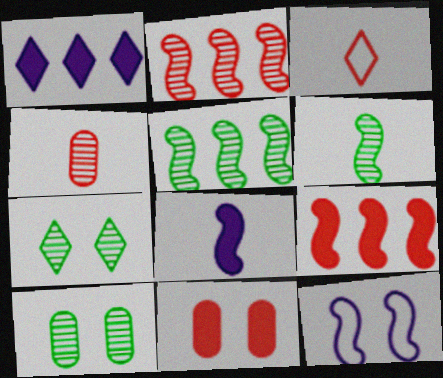[[1, 3, 7], 
[2, 3, 11], 
[6, 9, 12], 
[7, 11, 12]]